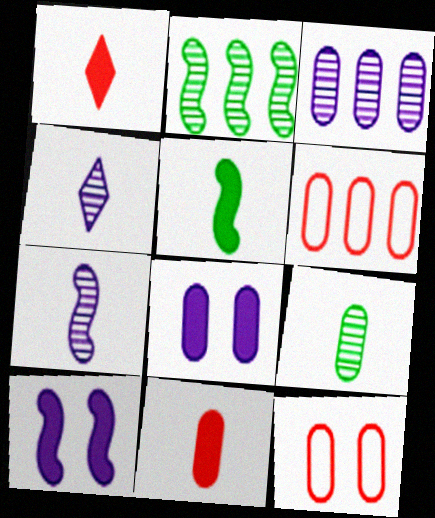[[6, 8, 9]]